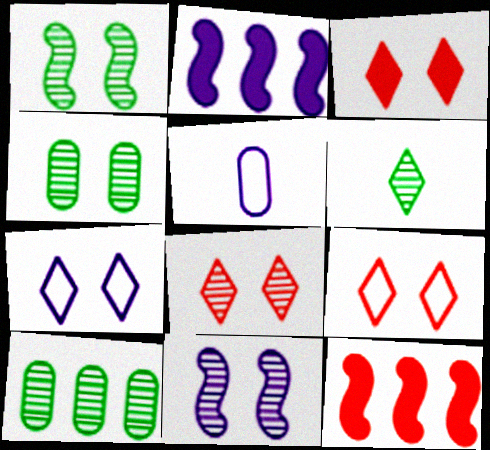[[1, 6, 10], 
[3, 8, 9], 
[4, 8, 11]]